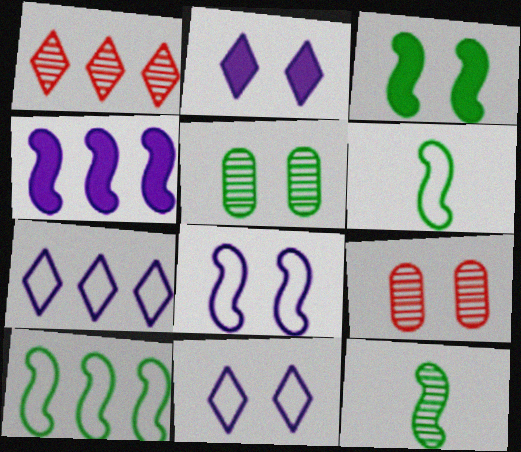[[3, 9, 11], 
[3, 10, 12]]